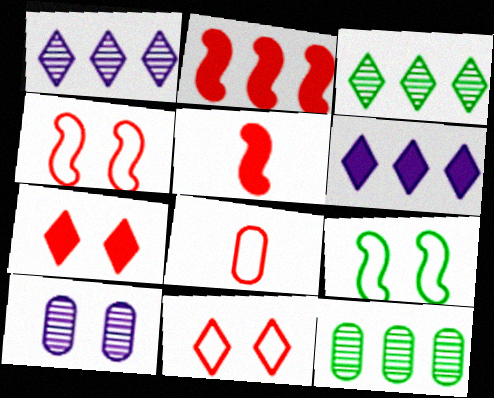[[7, 9, 10]]